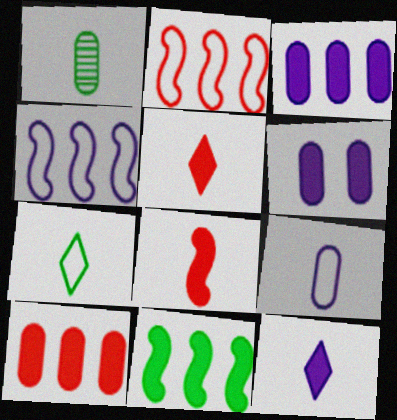[[5, 6, 11]]